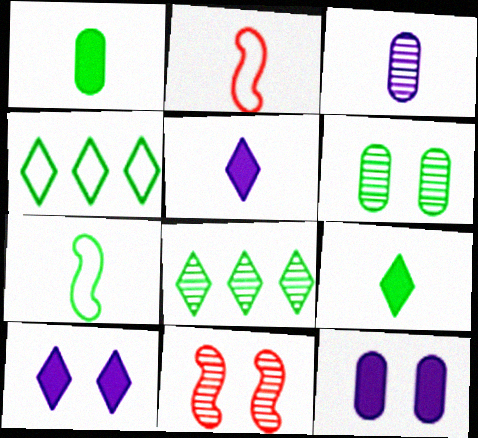[[2, 3, 9], 
[2, 8, 12], 
[3, 8, 11]]